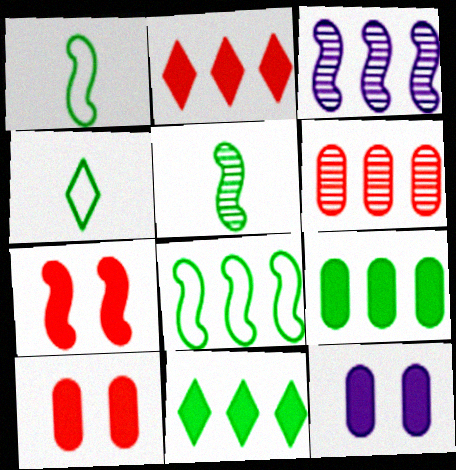[[1, 3, 7], 
[3, 4, 10]]